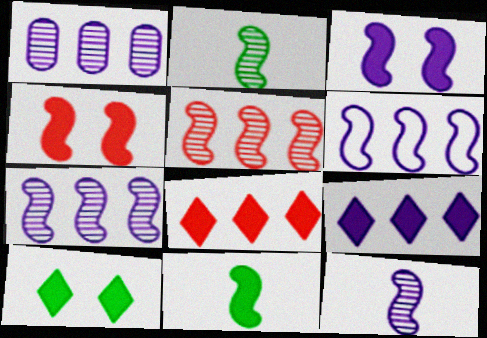[[1, 6, 9], 
[2, 4, 6], 
[3, 6, 12]]